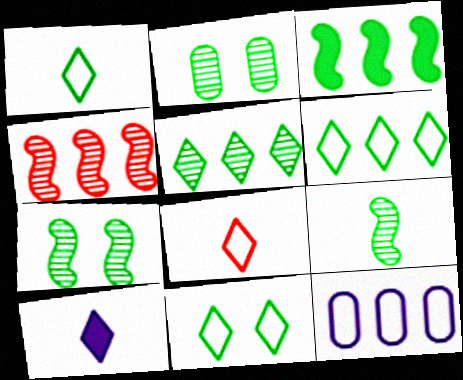[[1, 2, 3], 
[1, 6, 11], 
[2, 5, 9]]